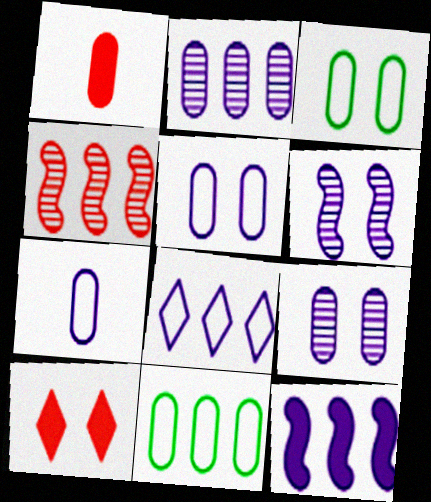[[1, 2, 3], 
[1, 9, 11], 
[2, 8, 12], 
[3, 6, 10]]